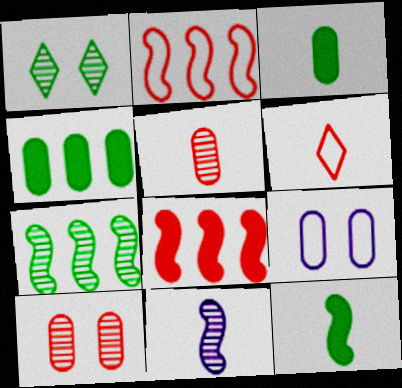[[3, 6, 11], 
[4, 5, 9], 
[6, 8, 10]]